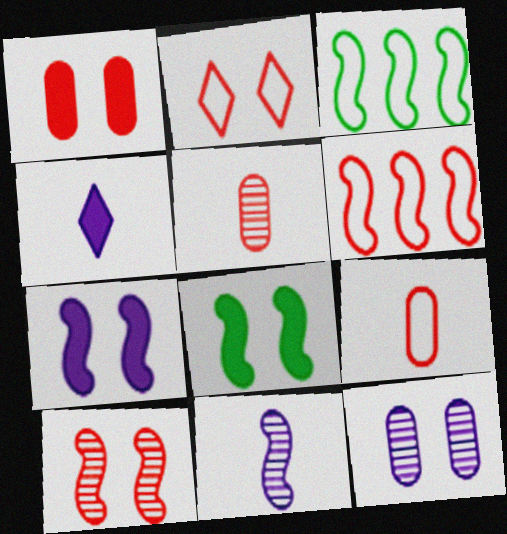[[1, 2, 10], 
[2, 6, 9], 
[2, 8, 12], 
[6, 8, 11]]